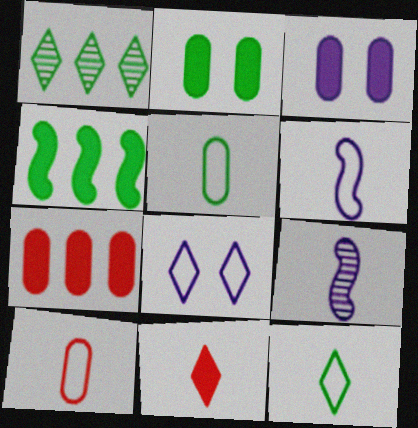[[1, 8, 11], 
[3, 4, 11], 
[5, 9, 11], 
[6, 10, 12]]